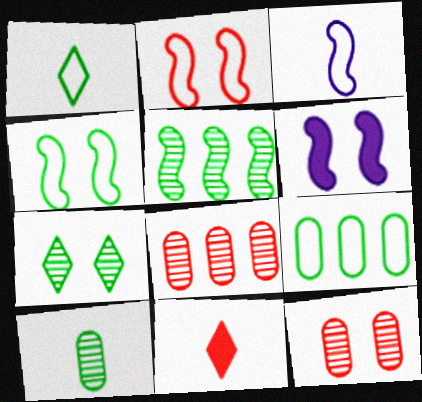[[1, 4, 9], 
[1, 6, 8], 
[2, 8, 11], 
[3, 10, 11], 
[5, 7, 10]]